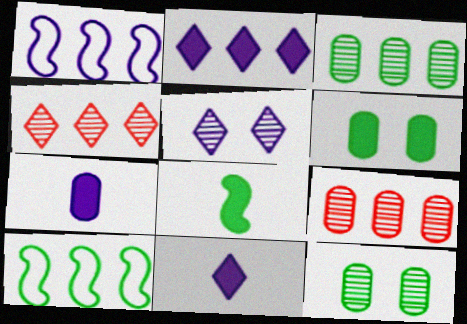[[1, 5, 7], 
[2, 9, 10]]